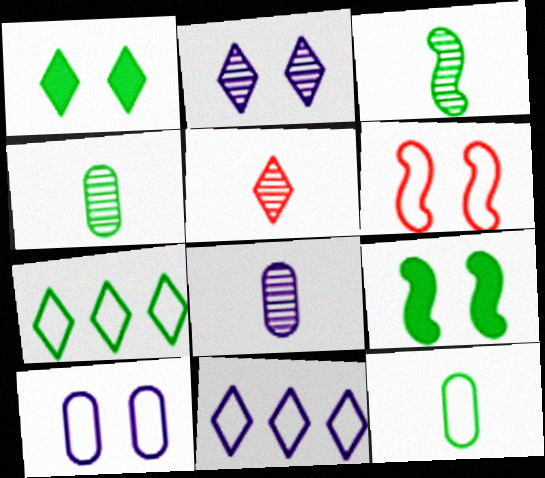[[1, 5, 11], 
[3, 5, 8], 
[4, 7, 9], 
[6, 11, 12]]